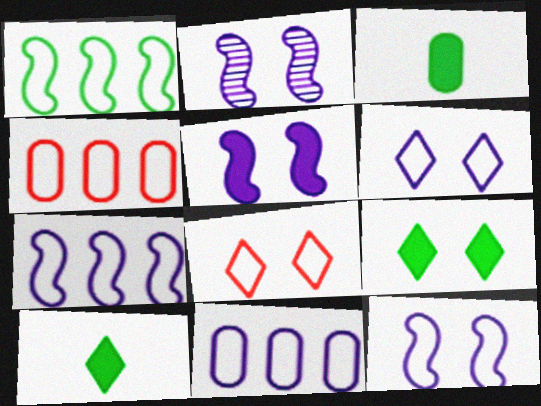[[2, 4, 10], 
[2, 5, 12]]